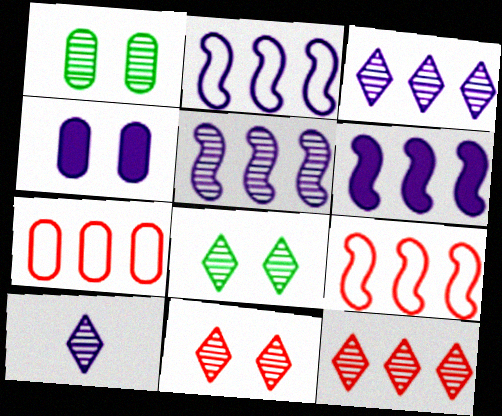[[2, 4, 10], 
[2, 5, 6], 
[8, 10, 12]]